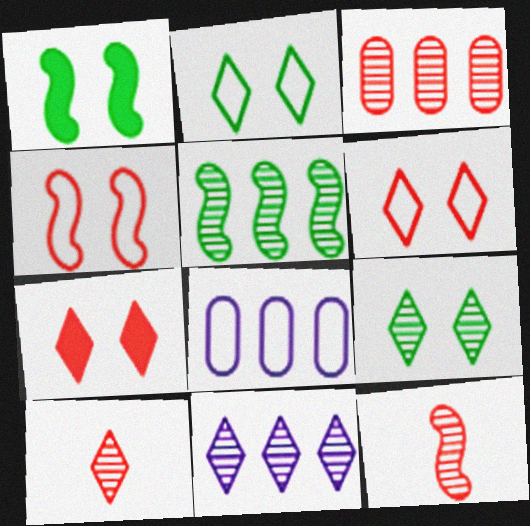[[1, 8, 10], 
[3, 5, 11], 
[9, 10, 11]]